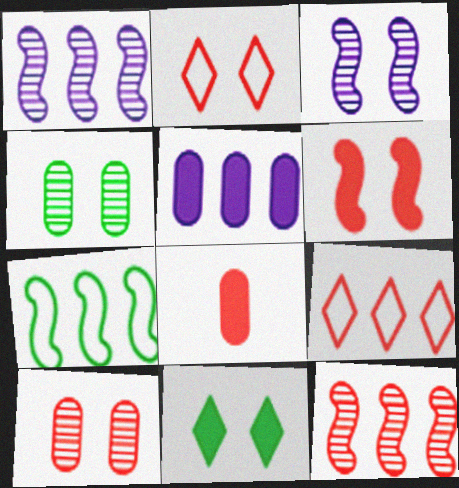[[2, 6, 10], 
[2, 8, 12]]